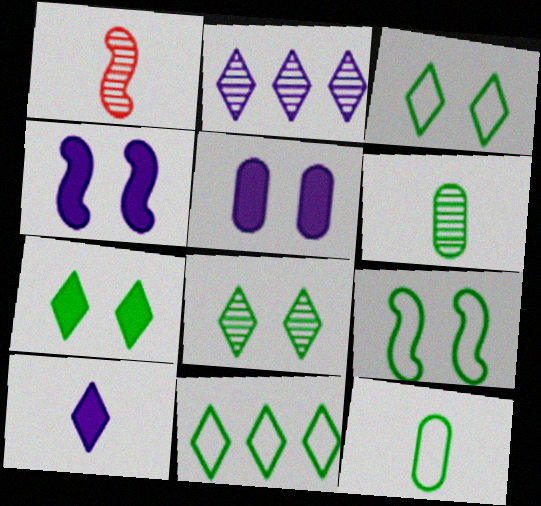[[1, 5, 11], 
[1, 10, 12], 
[3, 7, 8], 
[9, 11, 12]]